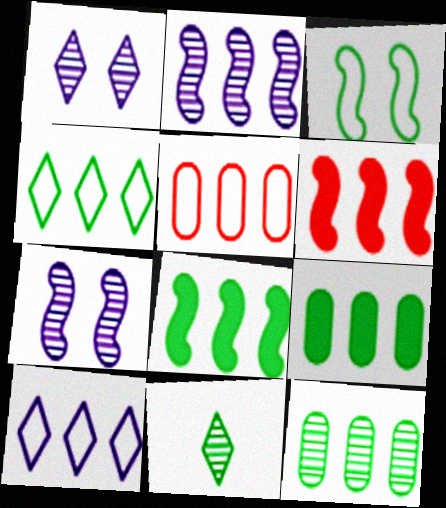[[3, 9, 11], 
[4, 8, 12], 
[6, 10, 12]]